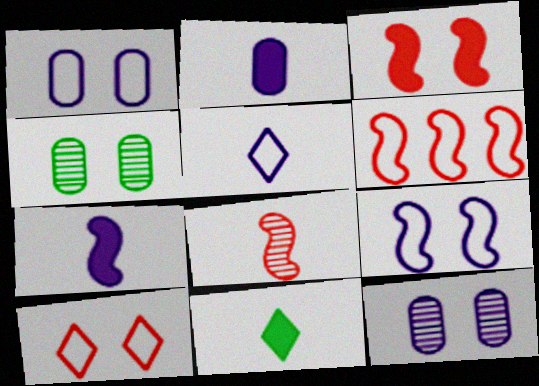[[3, 6, 8], 
[6, 11, 12]]